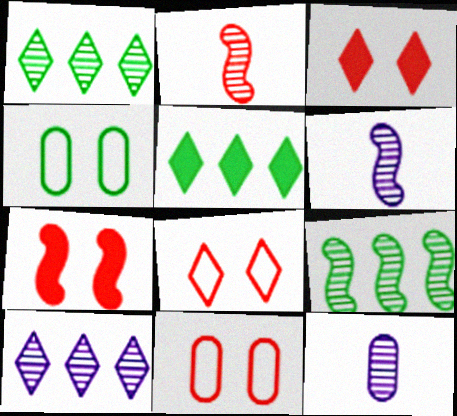[[5, 6, 11]]